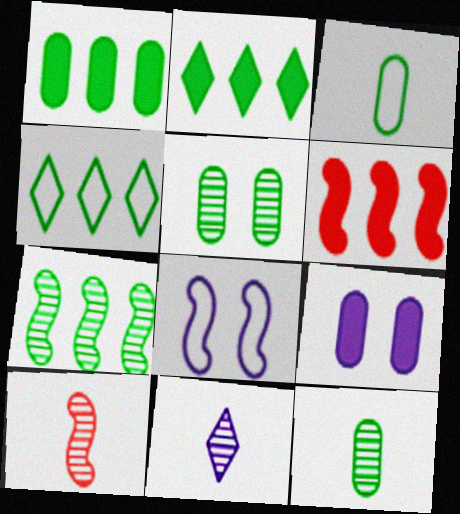[[1, 3, 5], 
[1, 4, 7], 
[4, 9, 10], 
[10, 11, 12]]